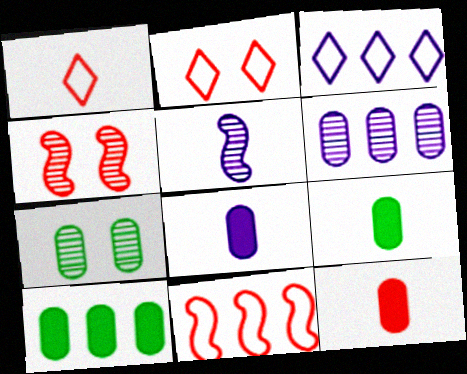[[1, 5, 9], 
[2, 5, 10], 
[3, 4, 9], 
[8, 9, 12]]